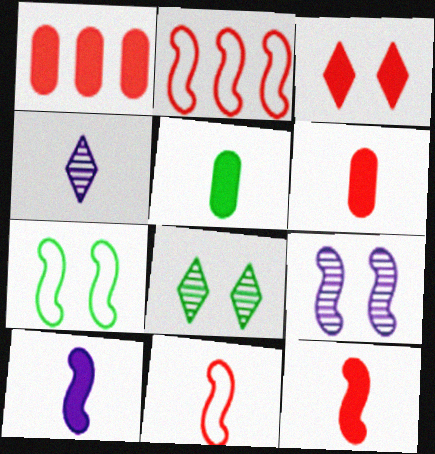[[1, 3, 12], 
[1, 4, 7], 
[4, 5, 11]]